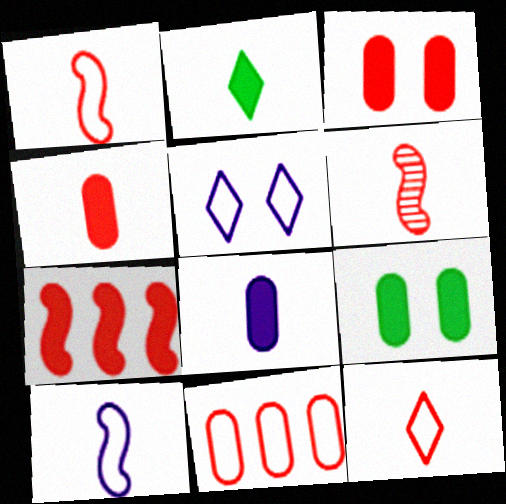[[4, 6, 12]]